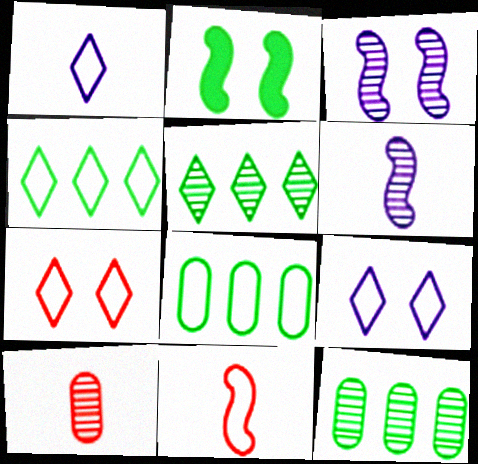[[1, 4, 7], 
[3, 5, 10], 
[8, 9, 11]]